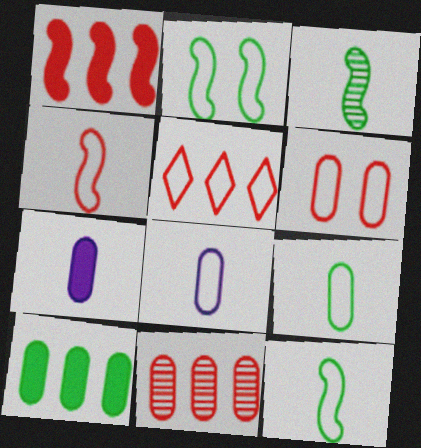[[1, 5, 11], 
[2, 5, 8], 
[4, 5, 6]]